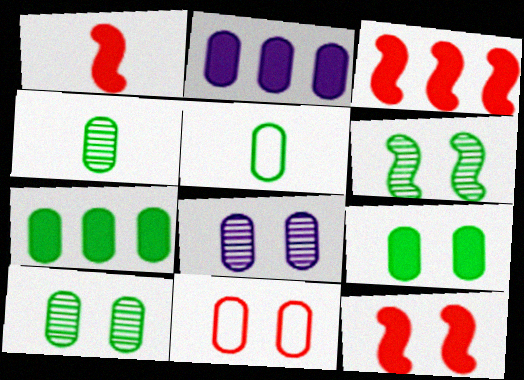[[1, 3, 12], 
[2, 4, 11], 
[5, 7, 10], 
[8, 9, 11]]